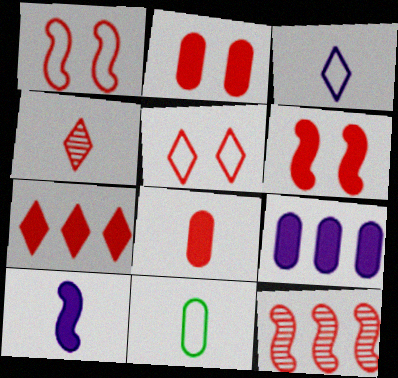[[4, 5, 7], 
[4, 10, 11], 
[5, 8, 12], 
[6, 7, 8]]